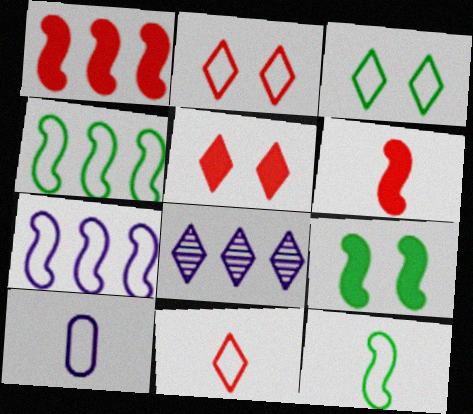[[2, 4, 10], 
[10, 11, 12]]